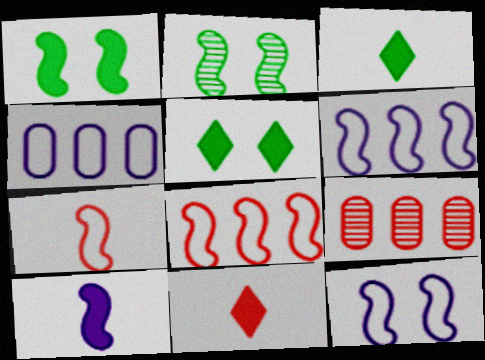[[2, 4, 11], 
[2, 8, 10], 
[3, 9, 12]]